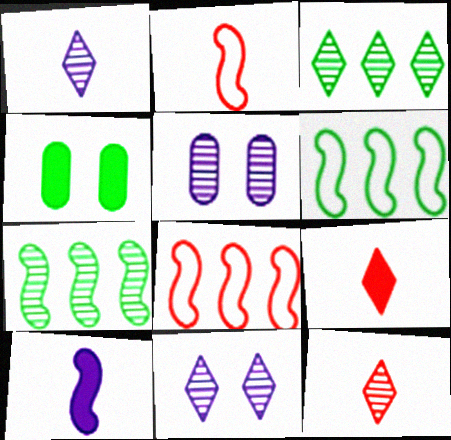[[1, 4, 8], 
[3, 11, 12], 
[5, 6, 9], 
[5, 7, 12]]